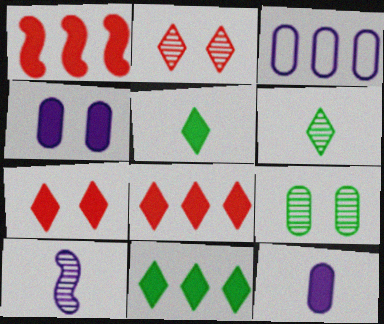[[1, 4, 5]]